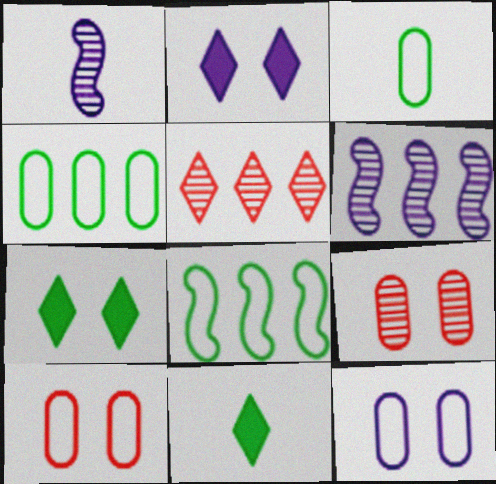[[6, 10, 11]]